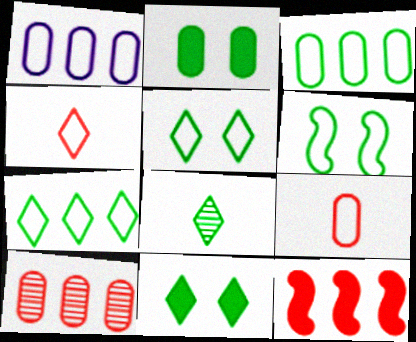[[1, 4, 6], 
[7, 8, 11]]